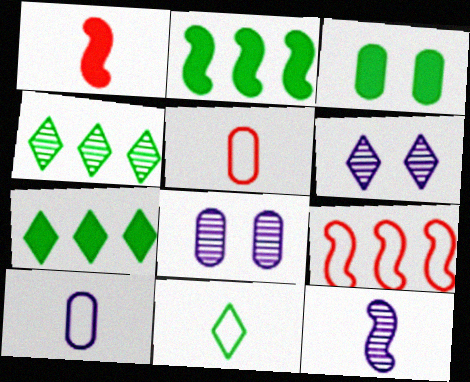[[2, 5, 6]]